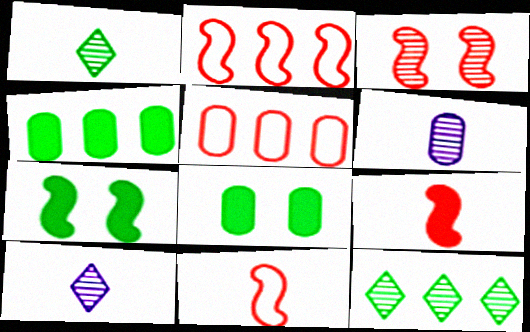[[2, 3, 9], 
[2, 8, 10], 
[3, 6, 12], 
[5, 6, 8], 
[5, 7, 10]]